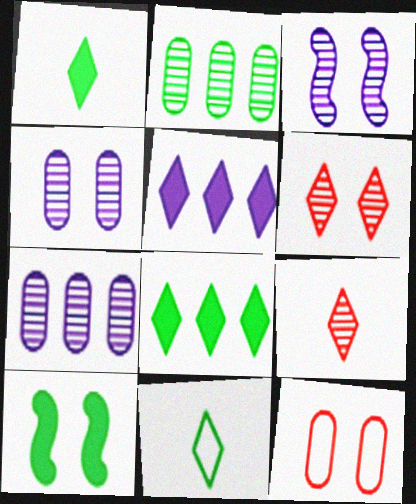[[2, 3, 9], 
[2, 10, 11], 
[5, 6, 11]]